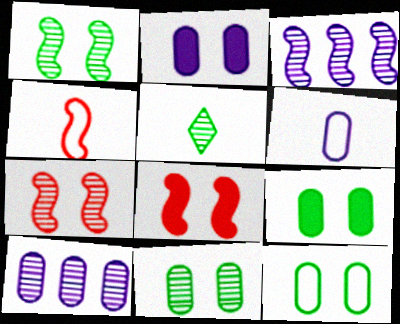[[2, 6, 10], 
[5, 7, 10], 
[9, 11, 12]]